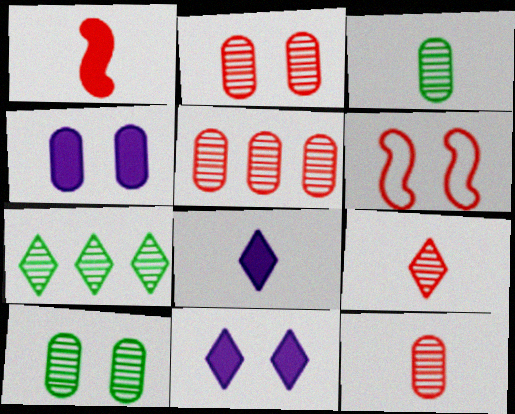[[2, 5, 12], 
[6, 10, 11]]